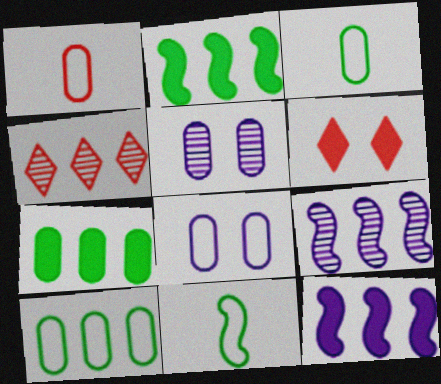[[1, 5, 7], 
[1, 8, 10], 
[3, 6, 9], 
[4, 10, 12]]